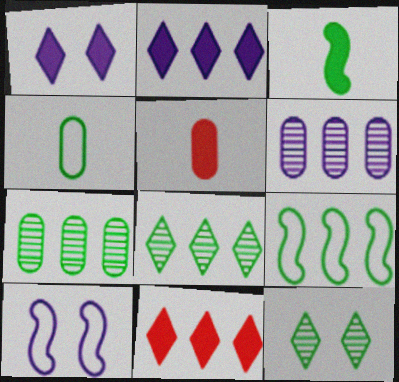[[5, 8, 10], 
[6, 9, 11]]